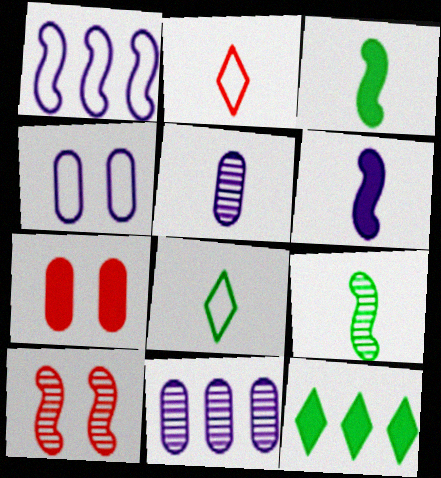[[1, 3, 10], 
[2, 3, 5], 
[6, 7, 12]]